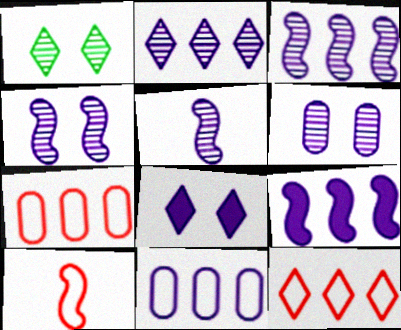[[2, 5, 6], 
[2, 9, 11], 
[3, 4, 5], 
[5, 8, 11]]